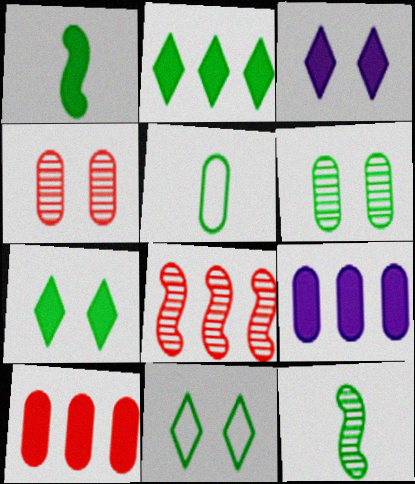[[1, 3, 10], 
[3, 5, 8], 
[4, 5, 9]]